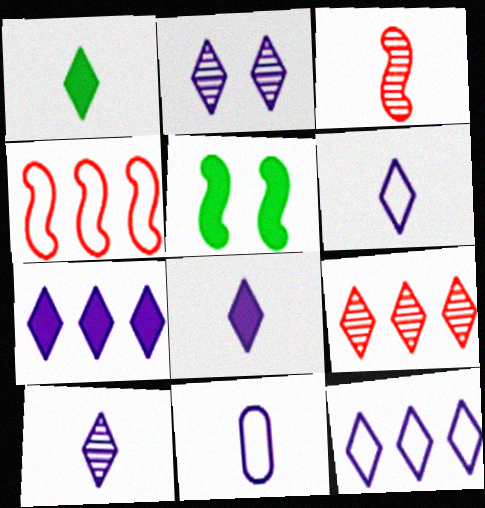[[1, 3, 11], 
[2, 6, 7], 
[2, 8, 12], 
[5, 9, 11], 
[6, 8, 10]]